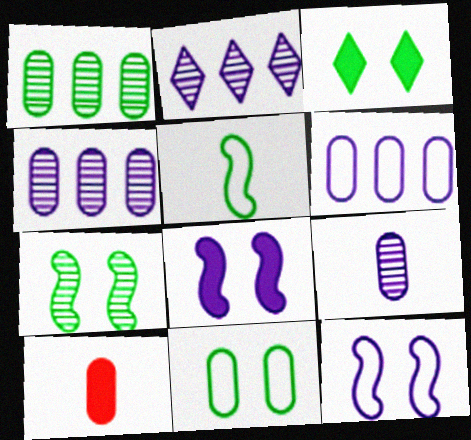[[1, 3, 5], 
[3, 7, 11], 
[4, 10, 11]]